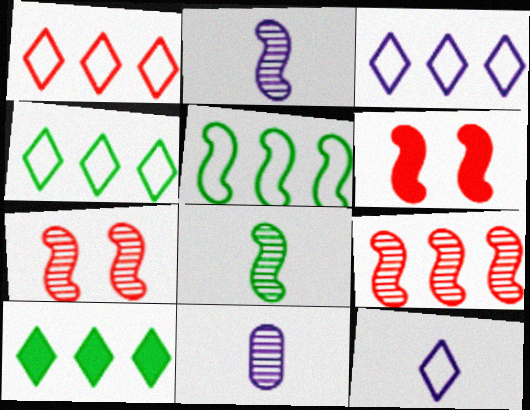[[1, 3, 4], 
[2, 5, 6], 
[4, 6, 11]]